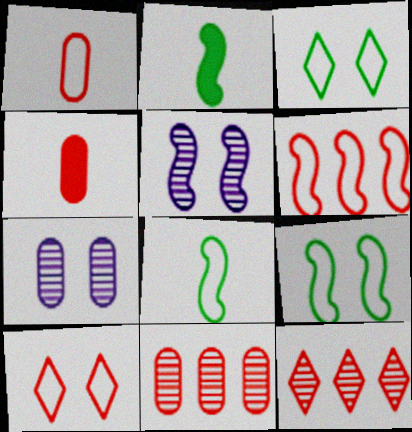[[1, 6, 10], 
[2, 5, 6]]